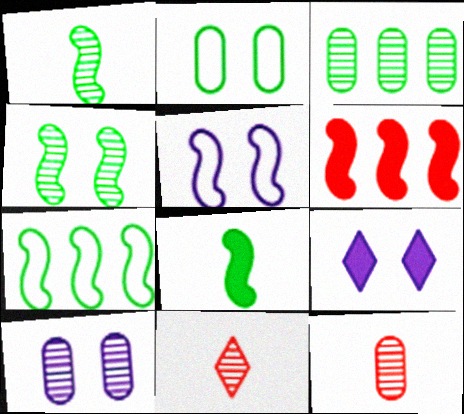[[1, 5, 6], 
[3, 10, 12], 
[4, 7, 8], 
[5, 9, 10], 
[7, 9, 12]]